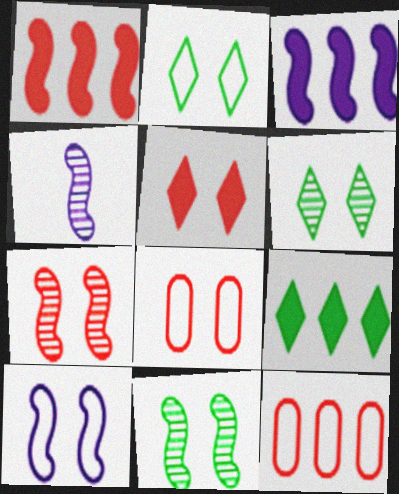[[2, 8, 10], 
[3, 4, 10], 
[4, 8, 9], 
[5, 7, 8]]